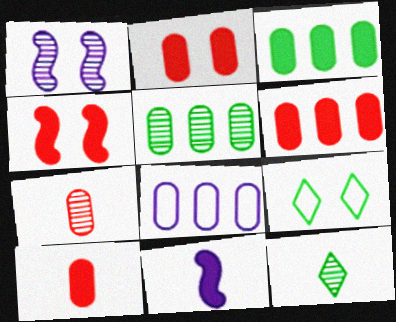[[1, 2, 9], 
[2, 6, 10], 
[4, 8, 12], 
[5, 6, 8]]